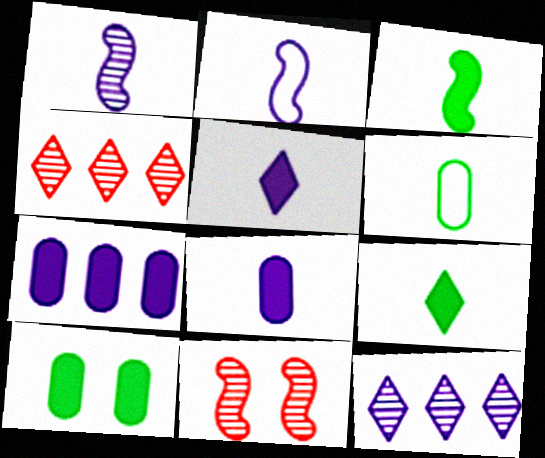[[2, 4, 10]]